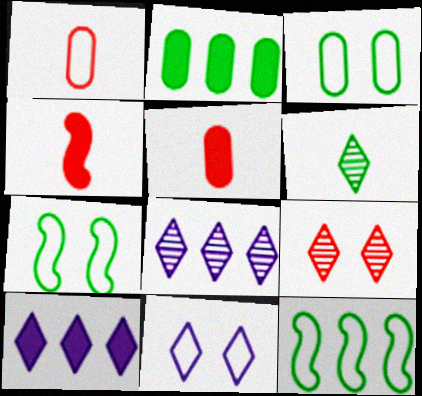[[1, 11, 12], 
[2, 6, 7], 
[3, 4, 8], 
[5, 7, 8], 
[6, 8, 9]]